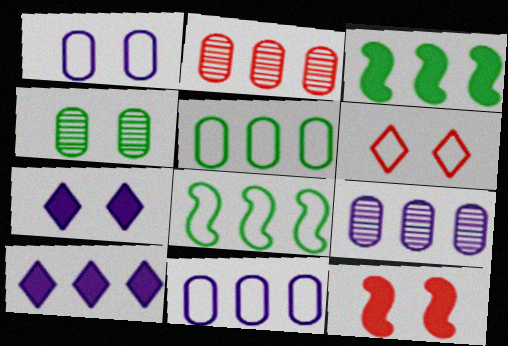[[2, 8, 10]]